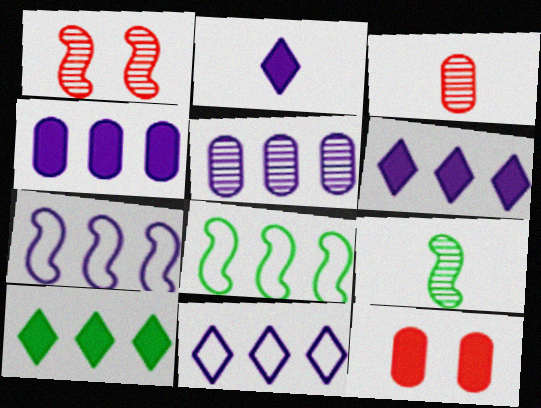[[5, 6, 7], 
[9, 11, 12]]